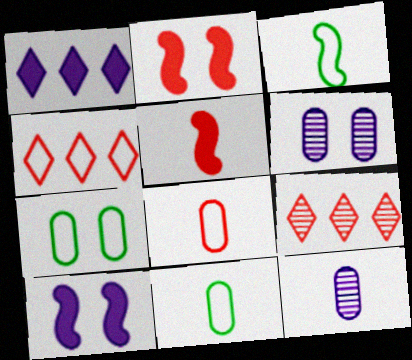[[2, 8, 9], 
[9, 10, 11]]